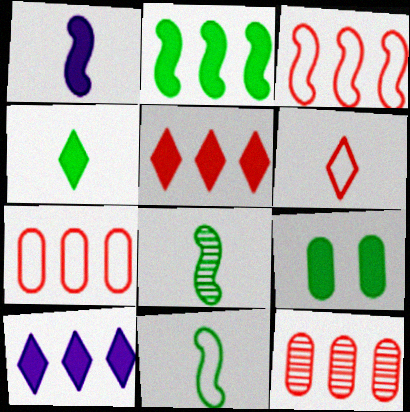[[1, 5, 9], 
[2, 4, 9], 
[3, 5, 12]]